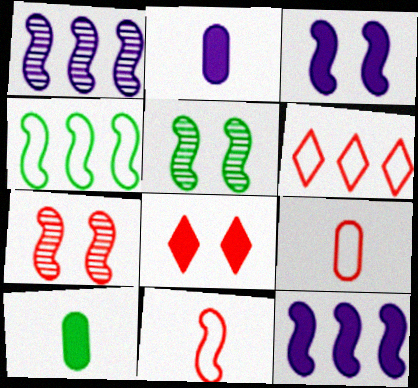[[2, 5, 6], 
[5, 11, 12], 
[8, 10, 12]]